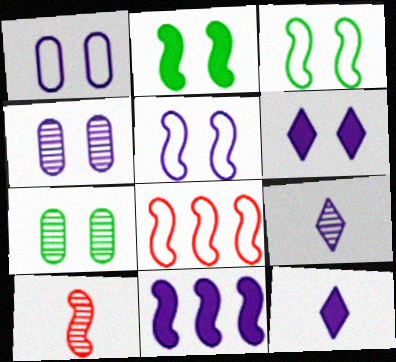[[1, 9, 11], 
[3, 10, 11], 
[4, 5, 6], 
[7, 8, 12]]